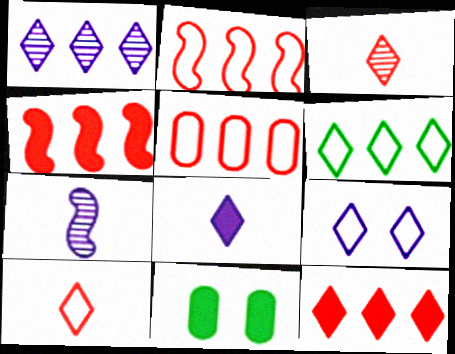[[1, 6, 12], 
[1, 8, 9], 
[4, 8, 11], 
[6, 9, 10]]